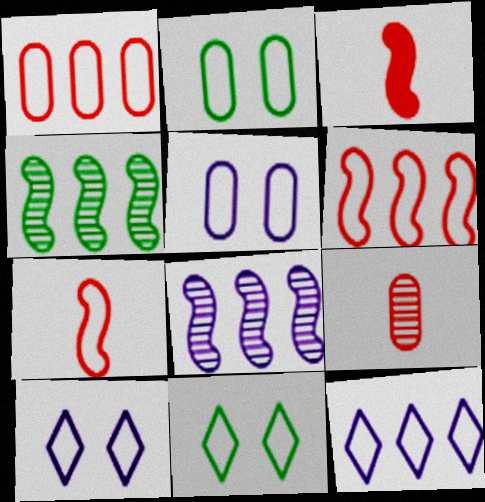[[2, 7, 12]]